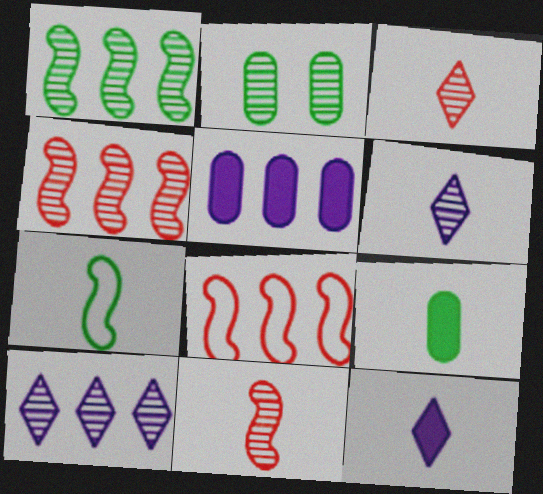[[2, 4, 6], 
[2, 8, 12], 
[2, 10, 11]]